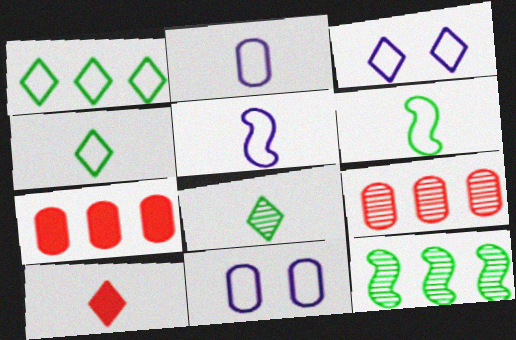[[10, 11, 12]]